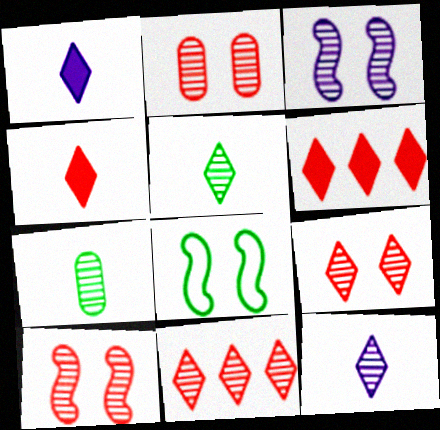[[2, 9, 10], 
[3, 7, 11]]